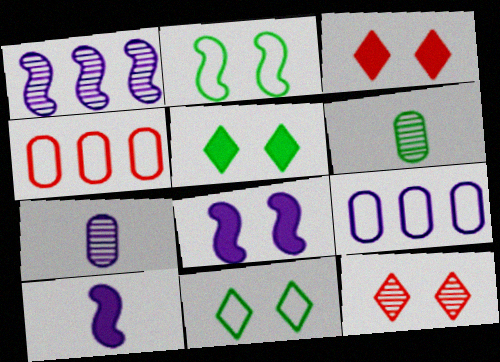[[1, 6, 12]]